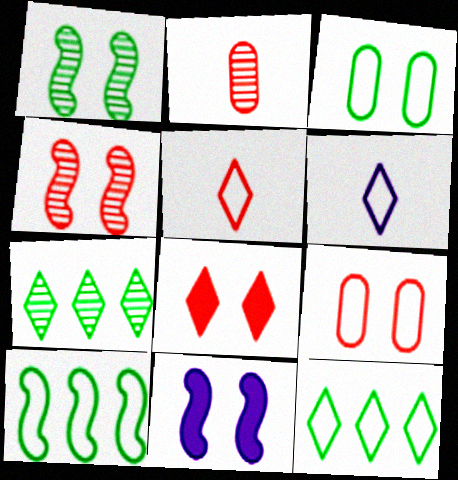[[2, 11, 12], 
[4, 8, 9], 
[6, 7, 8], 
[6, 9, 10]]